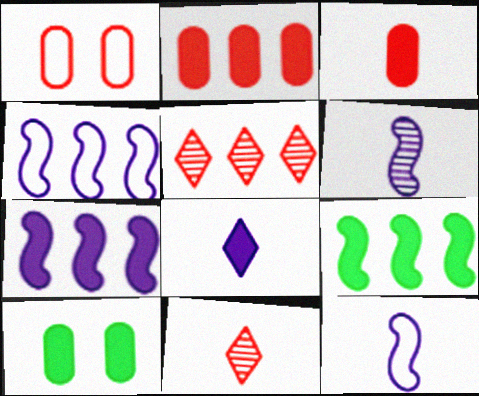[[4, 10, 11], 
[5, 10, 12]]